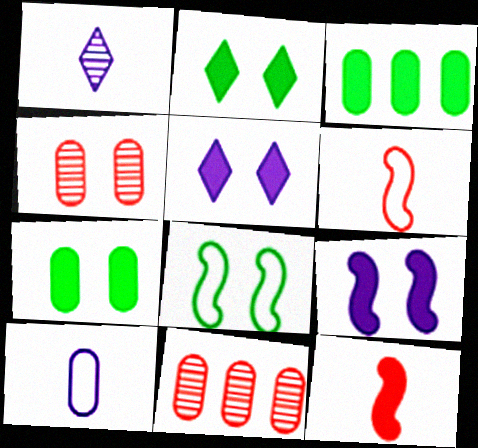[[3, 4, 10], 
[3, 5, 12], 
[4, 5, 8], 
[7, 10, 11]]